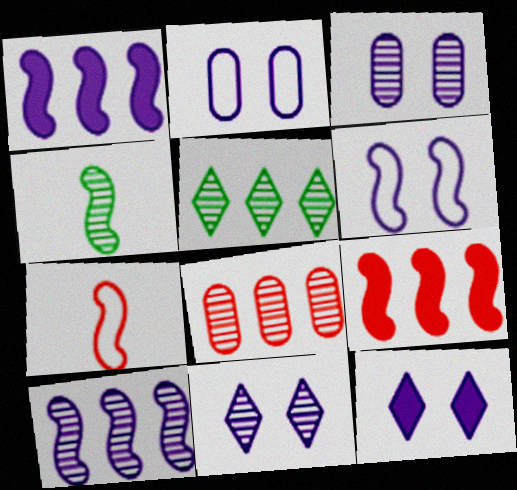[[3, 6, 12], 
[4, 6, 9], 
[4, 8, 11], 
[5, 8, 10]]